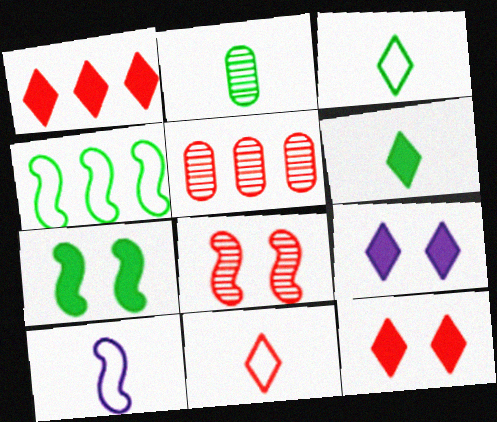[[1, 6, 9]]